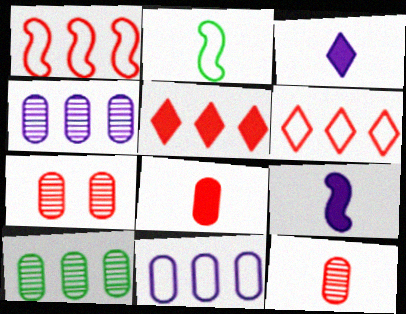[[2, 3, 12]]